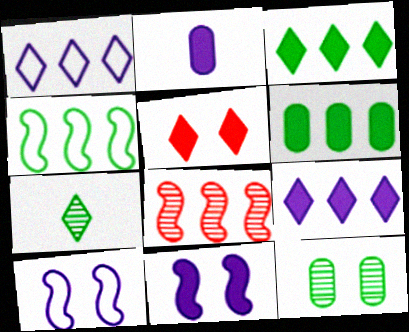[[1, 5, 7], 
[1, 6, 8], 
[2, 9, 11], 
[5, 10, 12]]